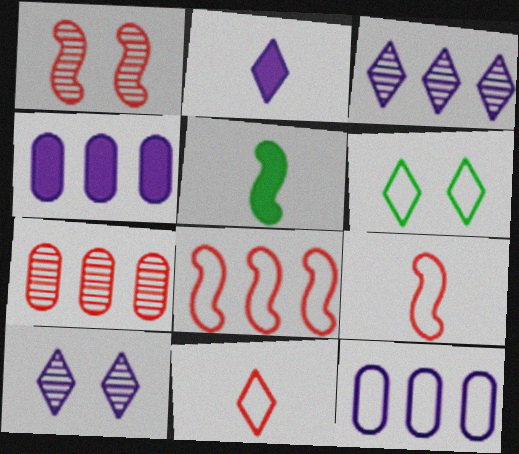[[6, 9, 12]]